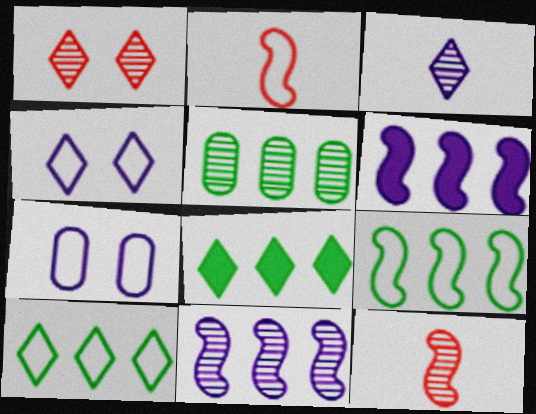[[2, 7, 10], 
[3, 6, 7], 
[5, 8, 9], 
[7, 8, 12]]